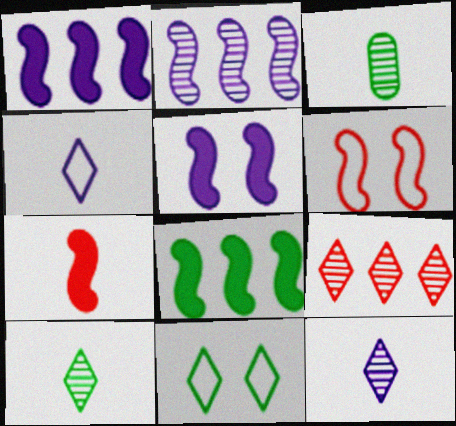[[3, 4, 7], 
[3, 8, 11], 
[5, 7, 8]]